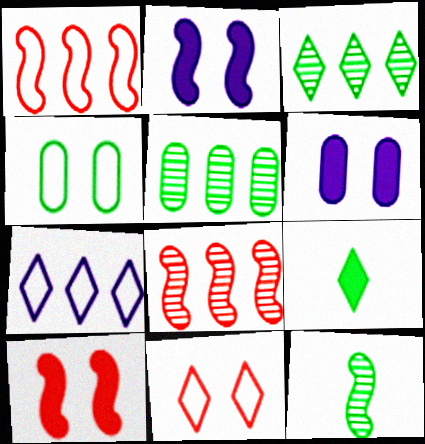[[1, 2, 12]]